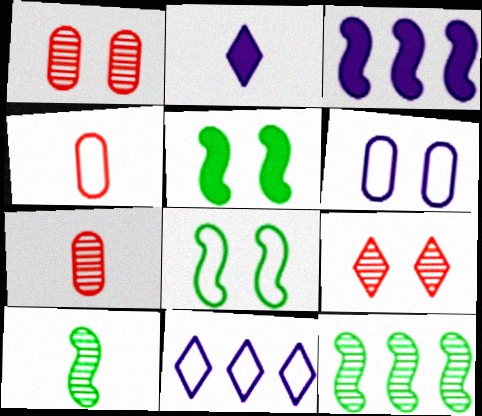[[2, 4, 10], 
[4, 8, 11], 
[5, 6, 9], 
[5, 7, 11]]